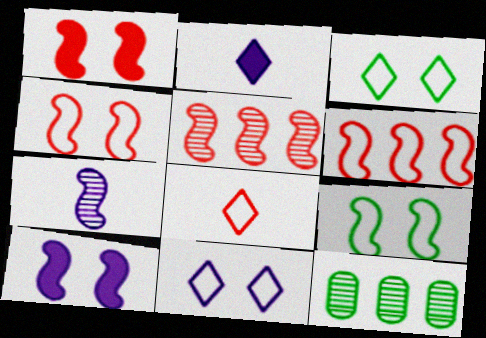[[2, 4, 12], 
[8, 10, 12]]